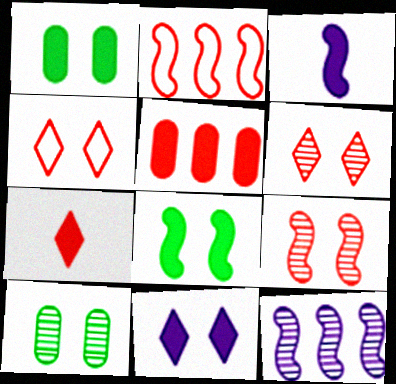[]